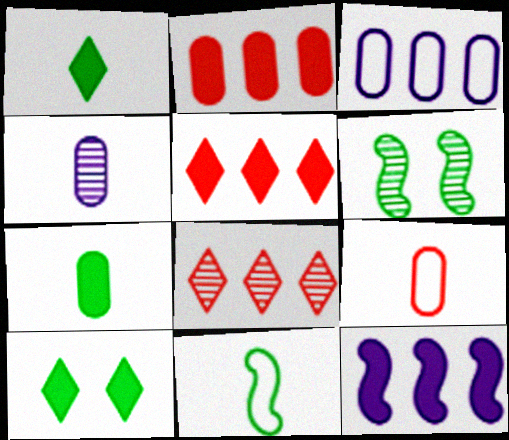[[4, 6, 8], 
[4, 7, 9]]